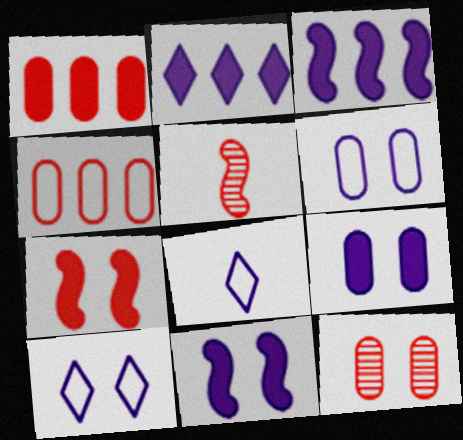[]